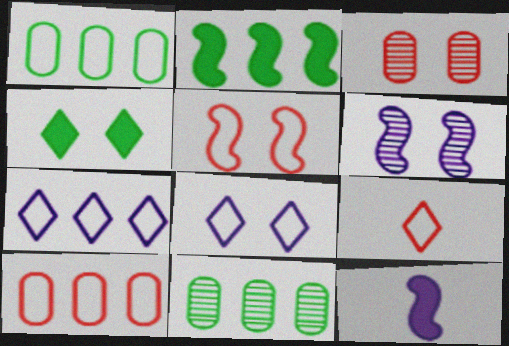[[5, 9, 10]]